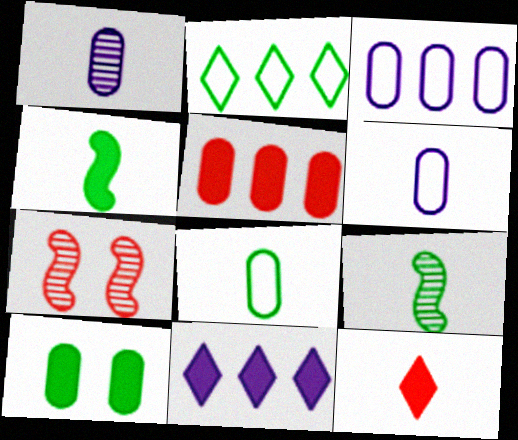[[2, 9, 10], 
[6, 9, 12], 
[7, 8, 11]]